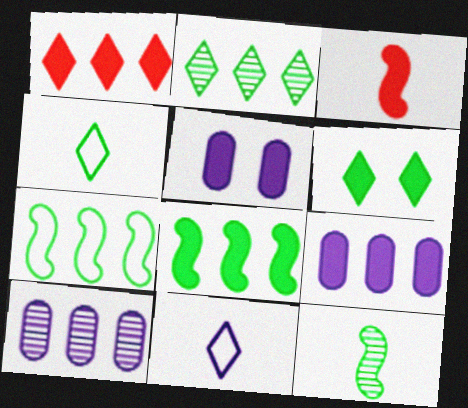[[1, 7, 10], 
[1, 8, 9], 
[2, 4, 6], 
[3, 6, 9]]